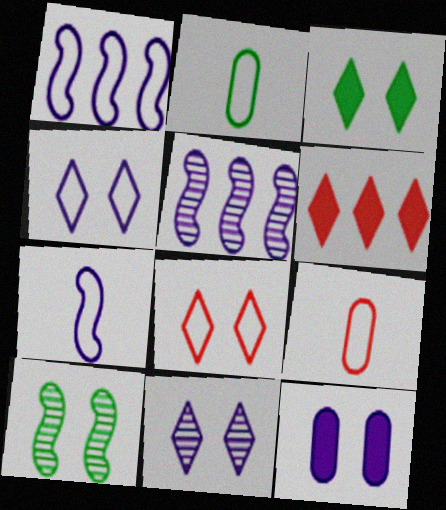[[1, 2, 8], 
[3, 5, 9], 
[3, 8, 11], 
[8, 10, 12]]